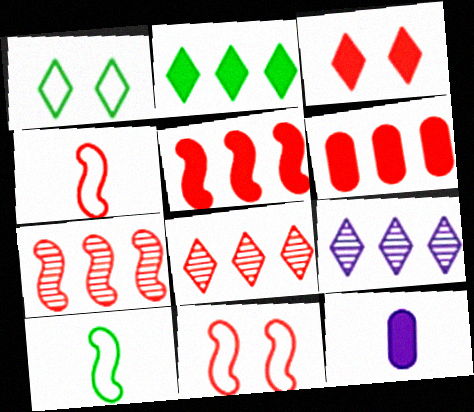[[1, 7, 12]]